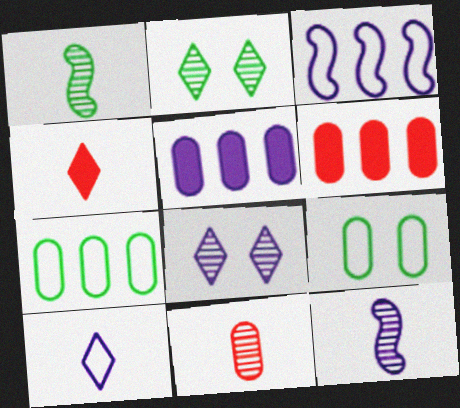[[5, 9, 11]]